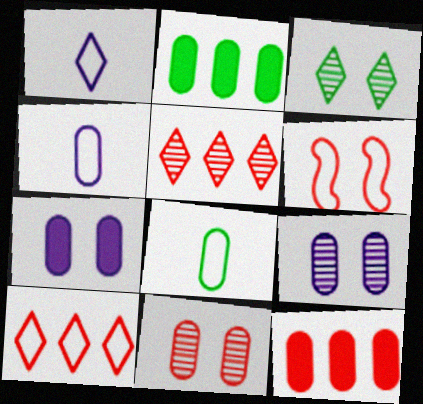[[2, 4, 11], 
[3, 6, 7], 
[8, 9, 12]]